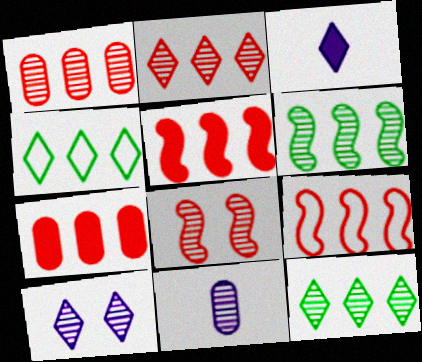[[2, 7, 9], 
[8, 11, 12]]